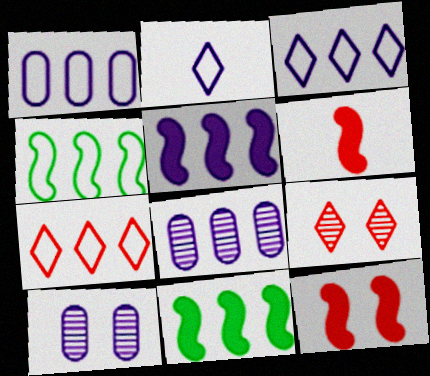[[1, 4, 7], 
[2, 5, 10], 
[3, 5, 8], 
[7, 8, 11]]